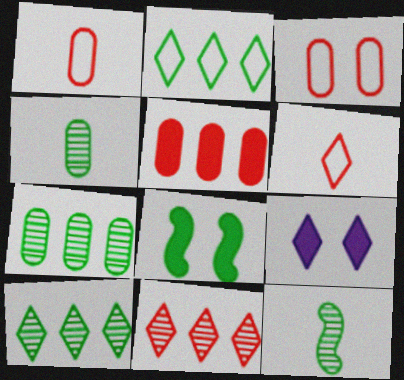[[2, 4, 8], 
[6, 9, 10]]